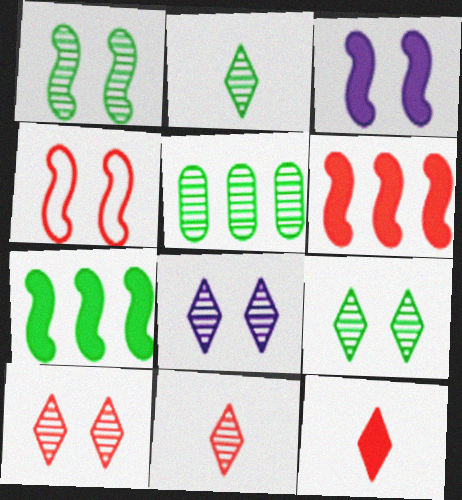[[1, 2, 5], 
[1, 3, 4], 
[8, 9, 10]]